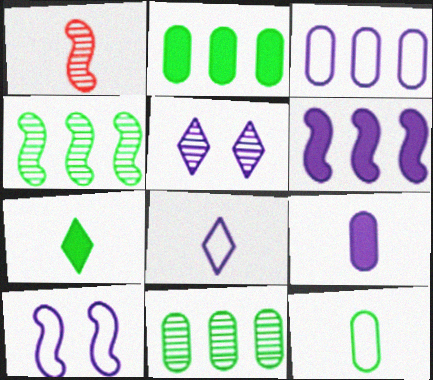[[1, 5, 11], 
[3, 8, 10]]